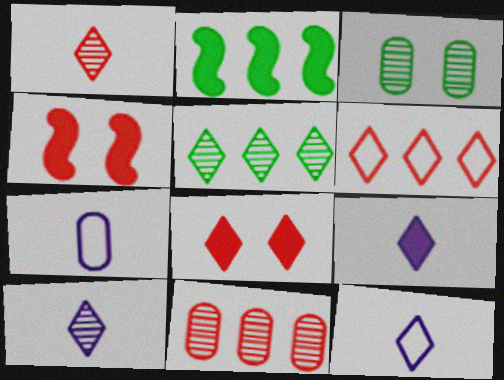[[1, 6, 8], 
[4, 5, 7], 
[5, 8, 12], 
[9, 10, 12]]